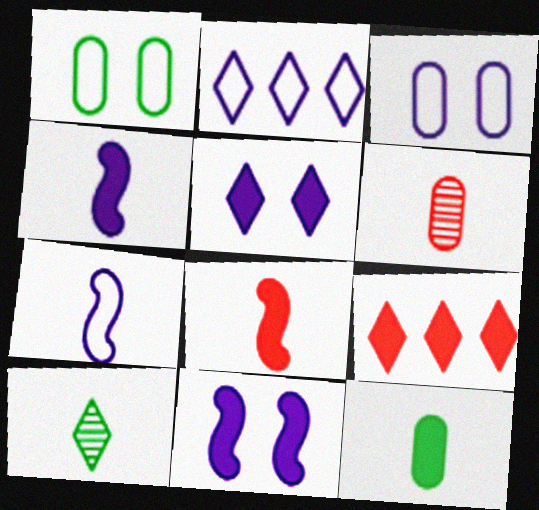[[2, 3, 7], 
[9, 11, 12]]